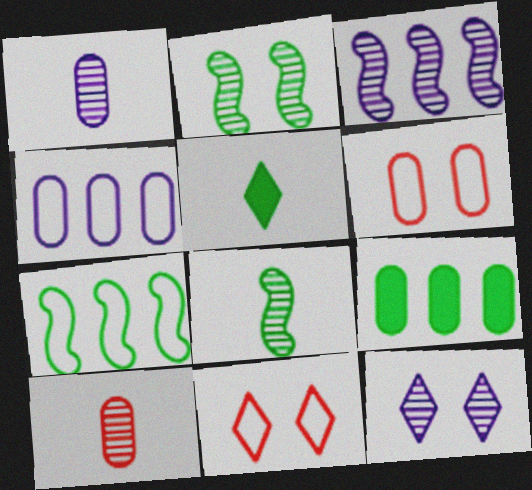[[1, 3, 12], 
[1, 6, 9], 
[3, 5, 6]]